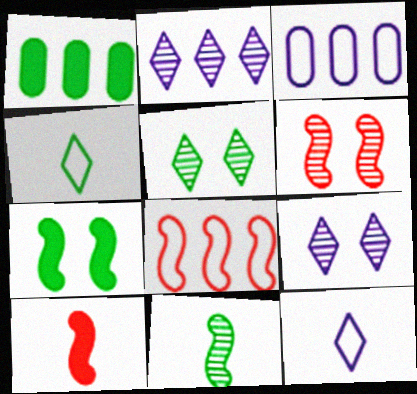[[1, 2, 8], 
[1, 6, 12], 
[3, 5, 10], 
[6, 8, 10]]